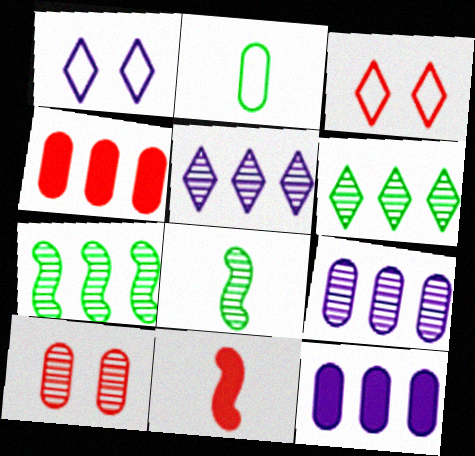[[1, 4, 8], 
[2, 10, 12], 
[3, 8, 12], 
[5, 8, 10]]